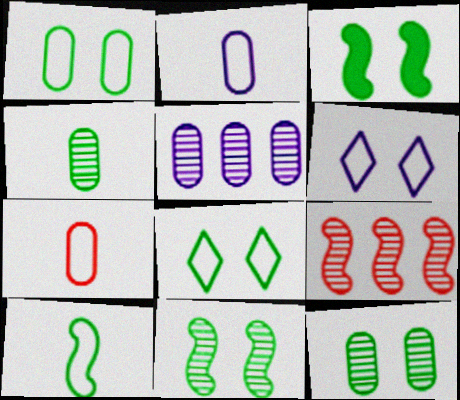[[3, 8, 12]]